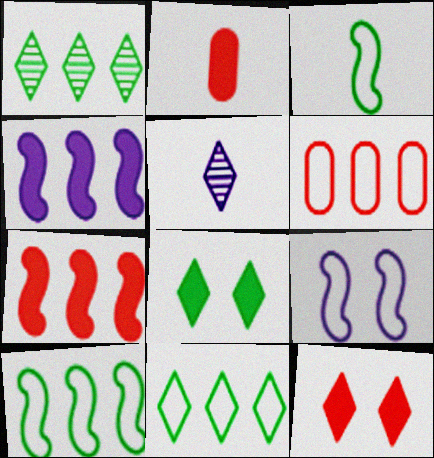[[1, 2, 9], 
[1, 4, 6], 
[2, 3, 5], 
[2, 4, 8], 
[2, 7, 12], 
[5, 11, 12]]